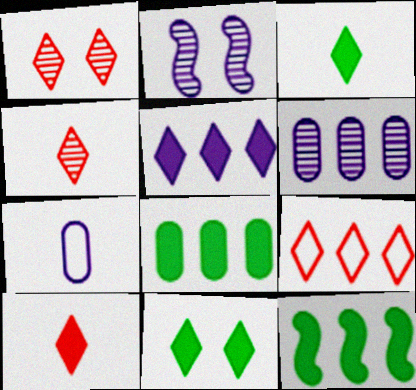[[1, 7, 12], 
[1, 9, 10], 
[2, 5, 7], 
[5, 10, 11], 
[6, 9, 12]]